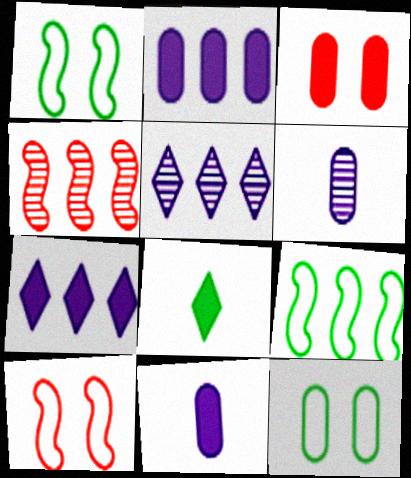[]